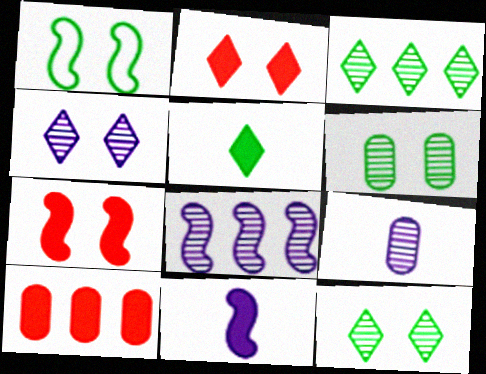[[4, 8, 9]]